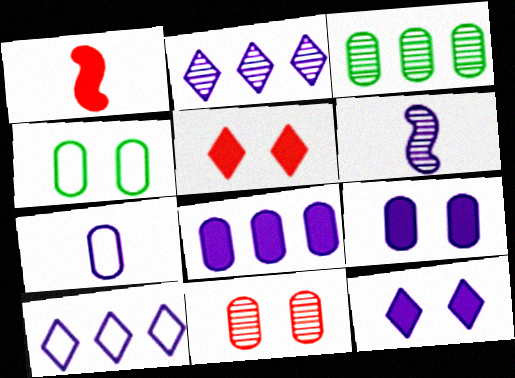[[1, 2, 4], 
[4, 9, 11], 
[6, 9, 10]]